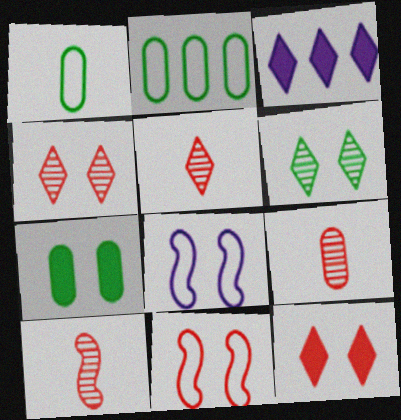[[4, 7, 8], 
[5, 9, 10]]